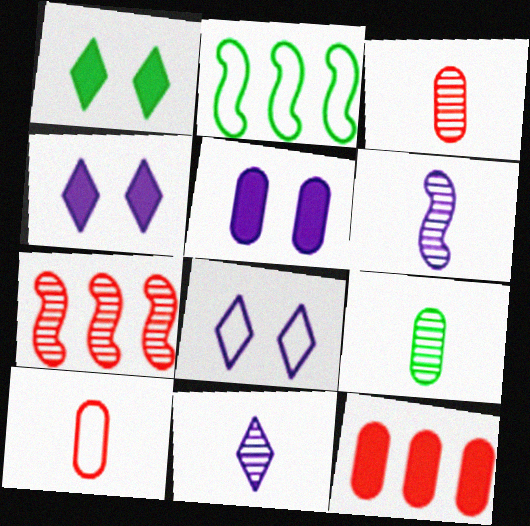[[1, 2, 9], 
[2, 3, 4], 
[2, 8, 10]]